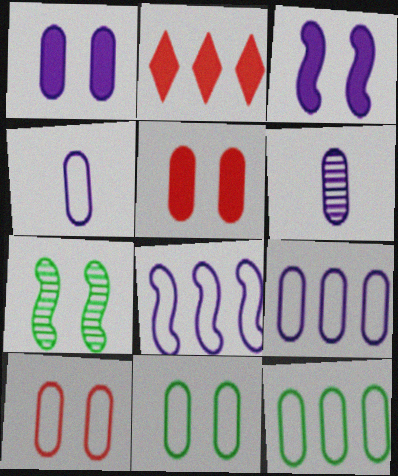[[1, 6, 9], 
[2, 4, 7], 
[4, 10, 12], 
[5, 6, 12]]